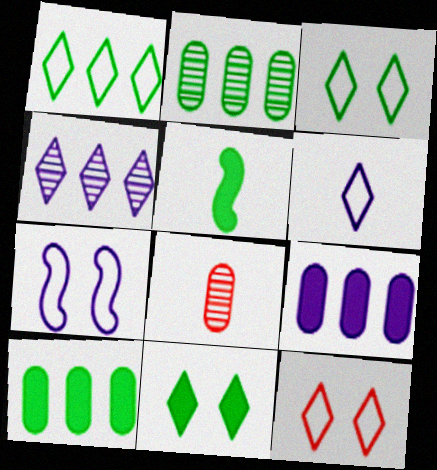[[1, 6, 12], 
[2, 3, 5], 
[5, 6, 8], 
[5, 10, 11]]